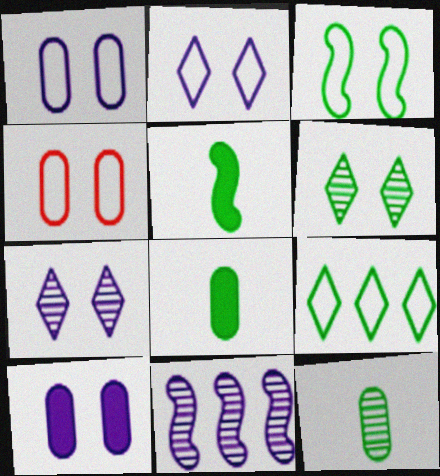[[2, 3, 4]]